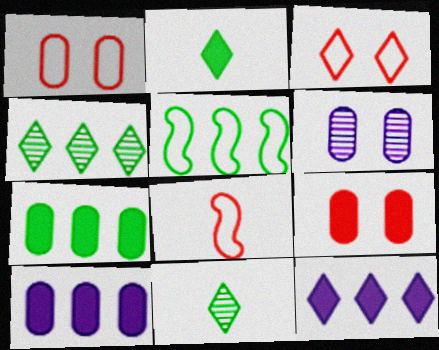[[3, 11, 12], 
[4, 5, 7]]